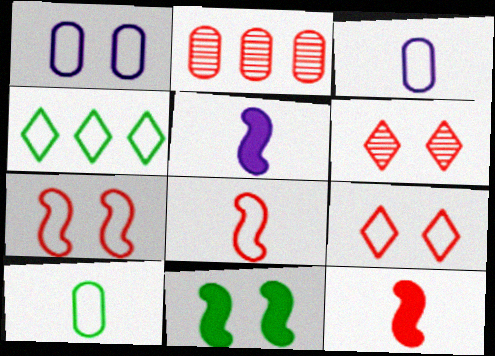[[1, 4, 8], 
[1, 6, 11], 
[2, 9, 12], 
[3, 4, 7]]